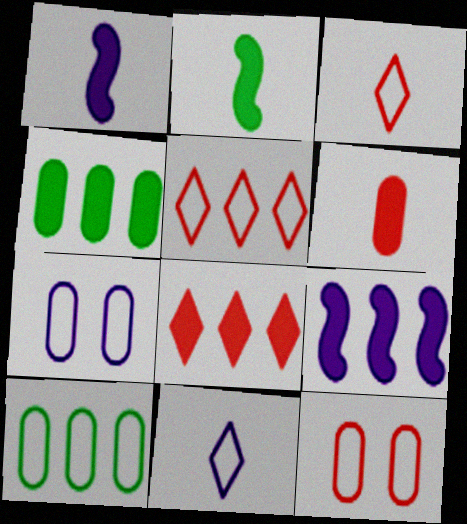[[4, 8, 9]]